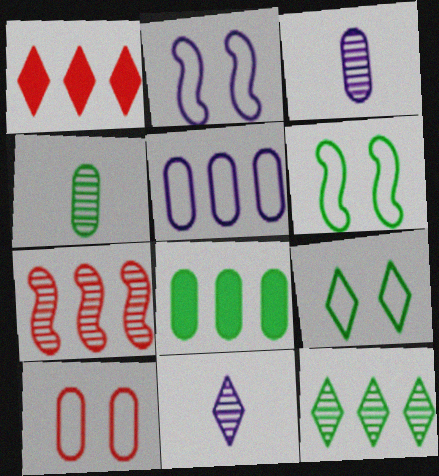[[1, 2, 4], 
[1, 3, 6], 
[1, 9, 11], 
[2, 9, 10], 
[3, 8, 10]]